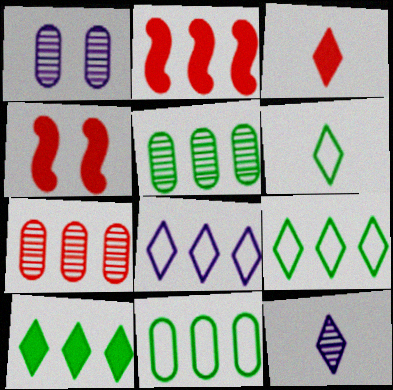[[1, 2, 6], 
[2, 5, 8], 
[3, 6, 12], 
[4, 11, 12]]